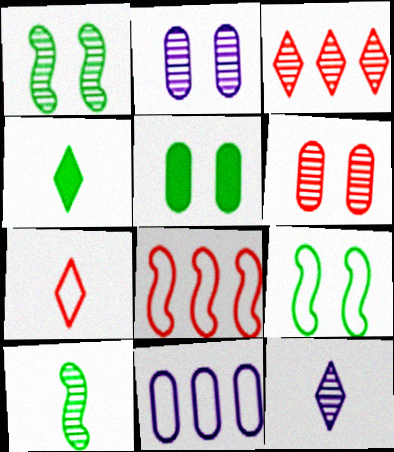[[2, 3, 10], 
[2, 4, 8], 
[4, 7, 12], 
[5, 8, 12], 
[7, 9, 11]]